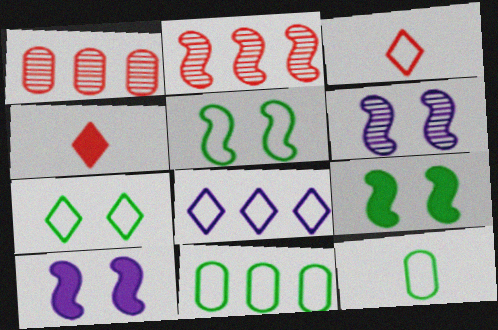[[3, 7, 8], 
[4, 6, 11]]